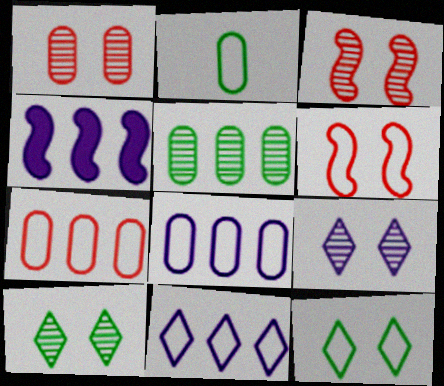[[2, 6, 11]]